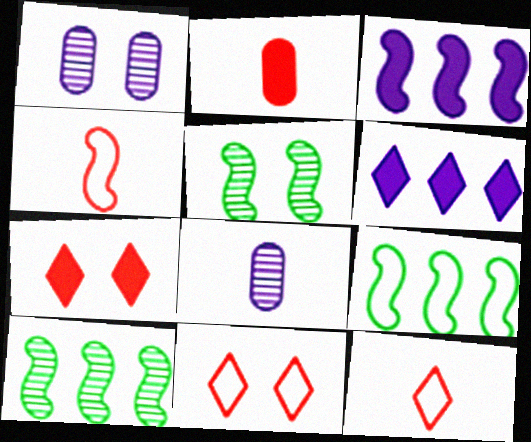[[3, 4, 5], 
[7, 8, 9]]